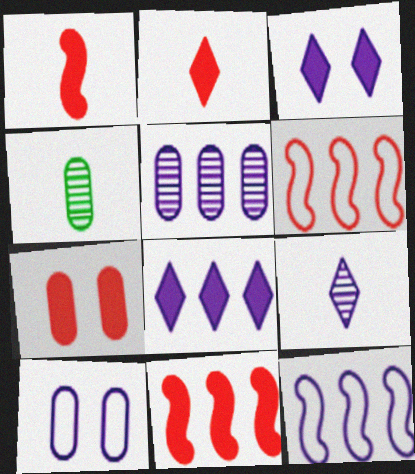[[2, 7, 11], 
[3, 4, 6], 
[5, 8, 12]]